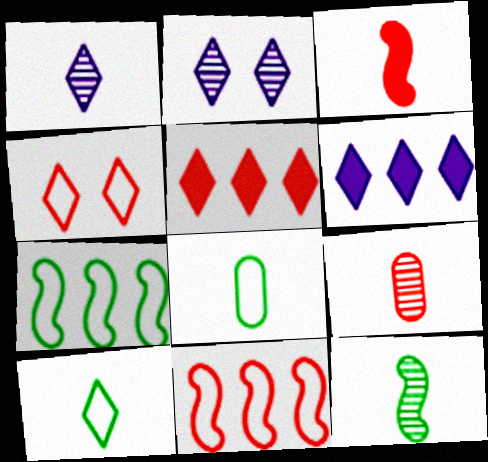[[1, 3, 8], 
[1, 9, 12], 
[2, 5, 10]]